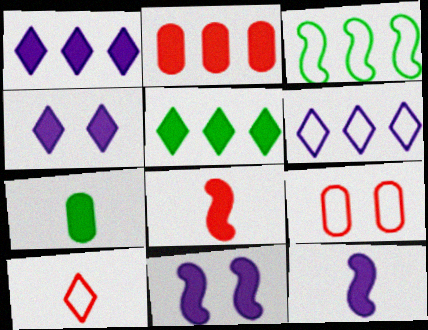[]